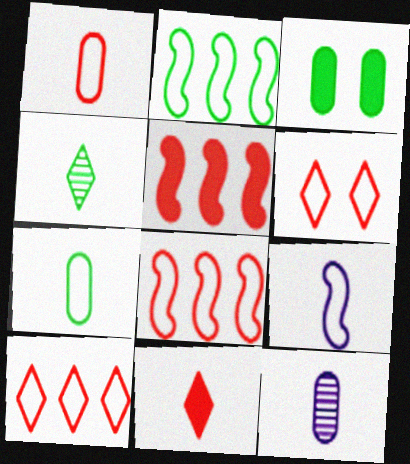[[1, 6, 8], 
[2, 3, 4]]